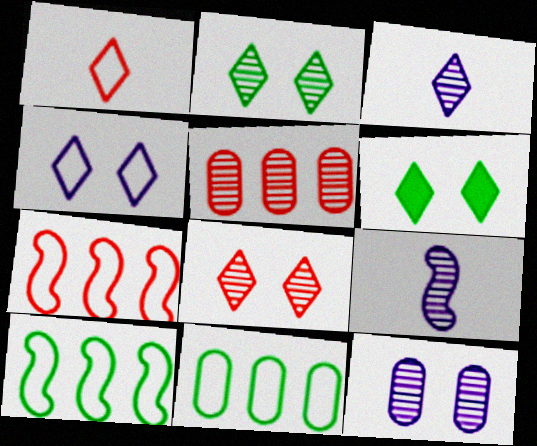[[2, 5, 9], 
[4, 6, 8]]